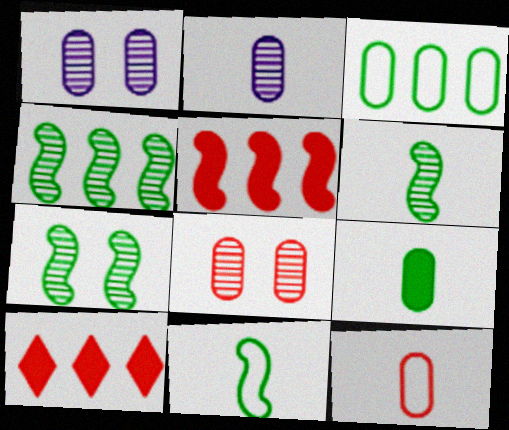[[1, 10, 11], 
[2, 9, 12], 
[4, 6, 7]]